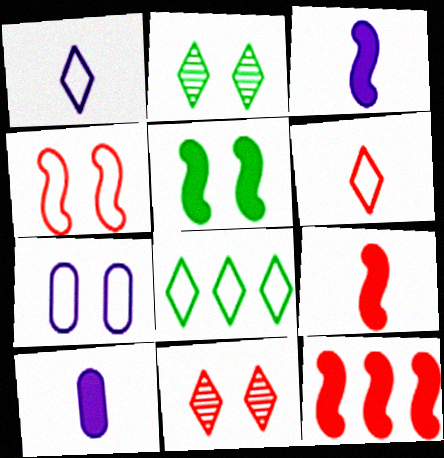[[3, 5, 12], 
[5, 7, 11]]